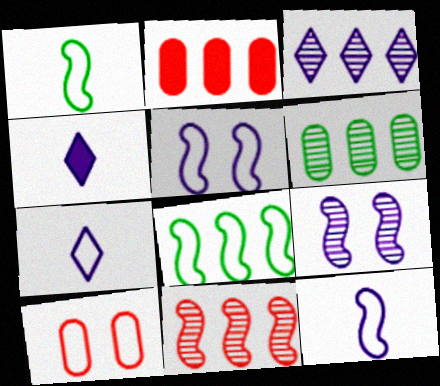[[2, 3, 8], 
[3, 6, 11], 
[7, 8, 10]]